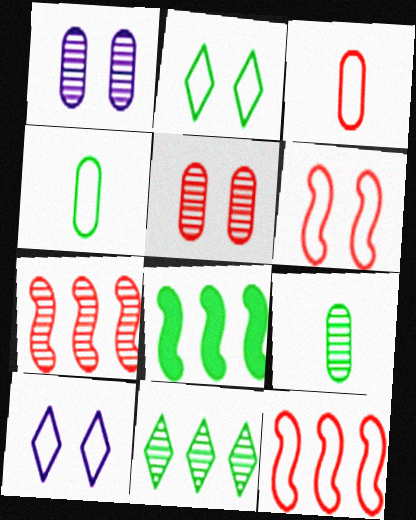[[2, 8, 9], 
[4, 10, 12]]